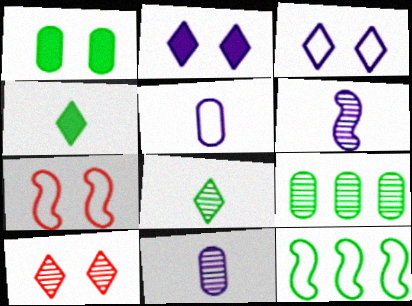[[1, 8, 12], 
[6, 9, 10]]